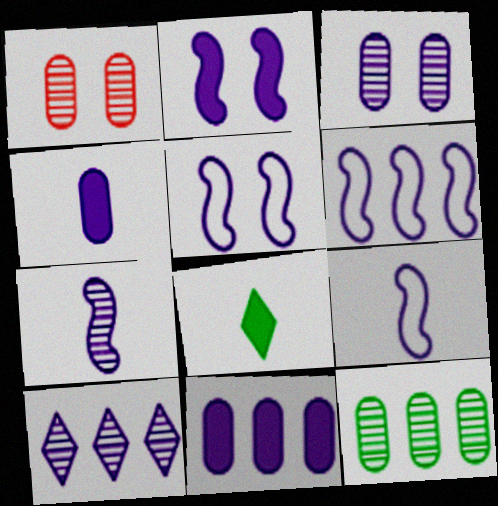[[1, 6, 8], 
[2, 6, 7], 
[3, 7, 10], 
[4, 5, 10], 
[5, 6, 9], 
[6, 10, 11]]